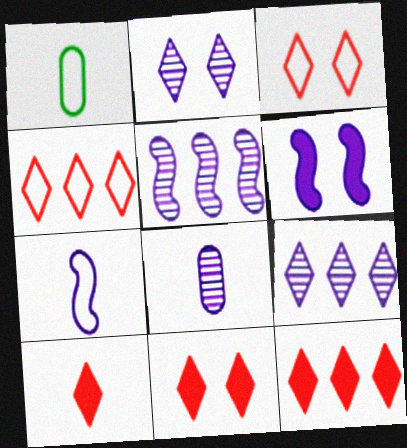[[1, 5, 11], 
[2, 5, 8], 
[5, 6, 7], 
[10, 11, 12]]